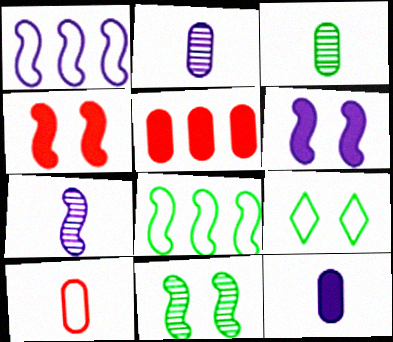[[1, 6, 7], 
[1, 9, 10], 
[3, 10, 12], 
[4, 7, 8], 
[5, 7, 9]]